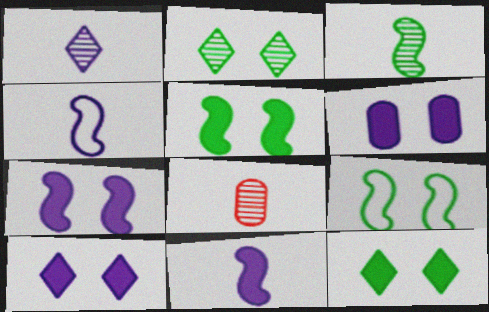[[1, 3, 8], 
[6, 7, 10]]